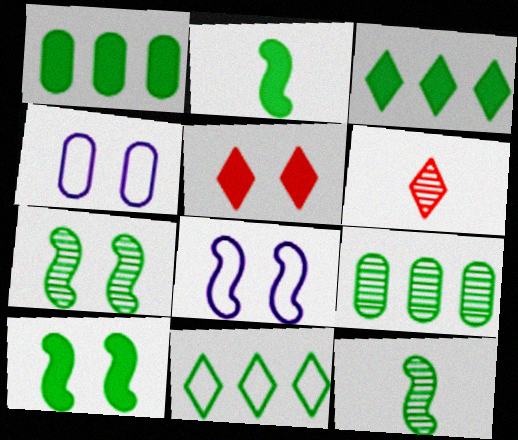[[1, 6, 8], 
[4, 5, 7]]